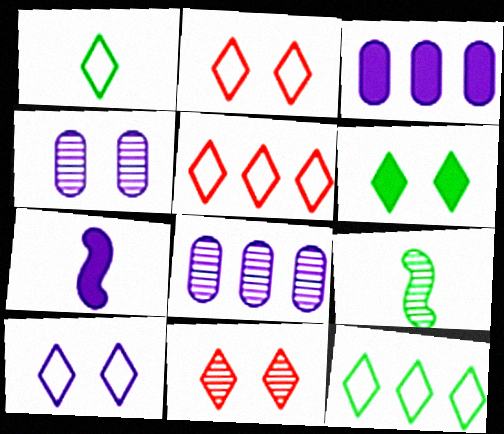[[1, 5, 10], 
[2, 3, 9], 
[6, 10, 11], 
[7, 8, 10], 
[8, 9, 11]]